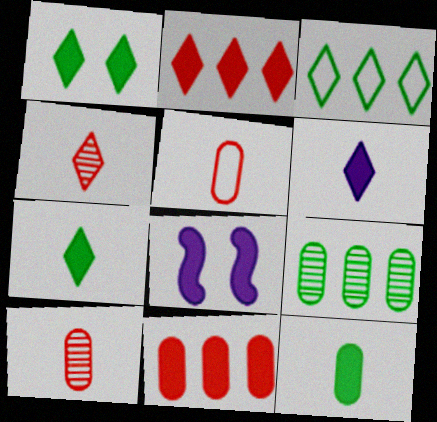[[1, 2, 6], 
[2, 8, 12], 
[3, 8, 10], 
[7, 8, 11]]